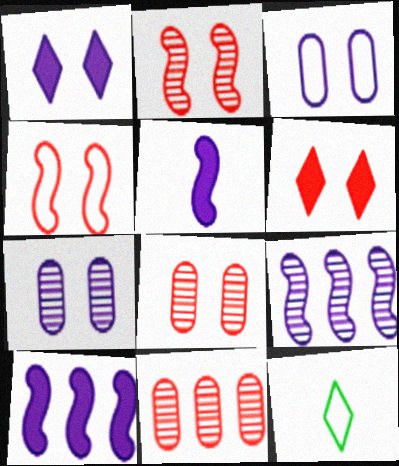[[4, 6, 8], 
[8, 10, 12]]